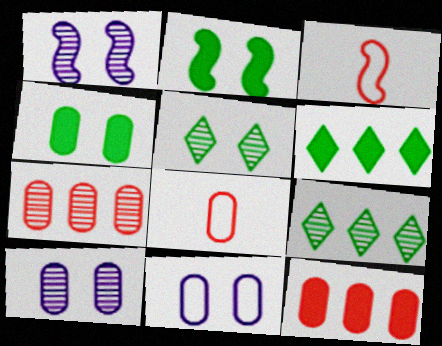[[1, 6, 8], 
[3, 6, 10]]